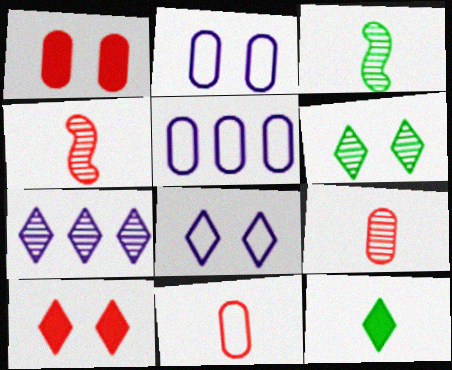[[3, 5, 10], 
[6, 8, 10]]